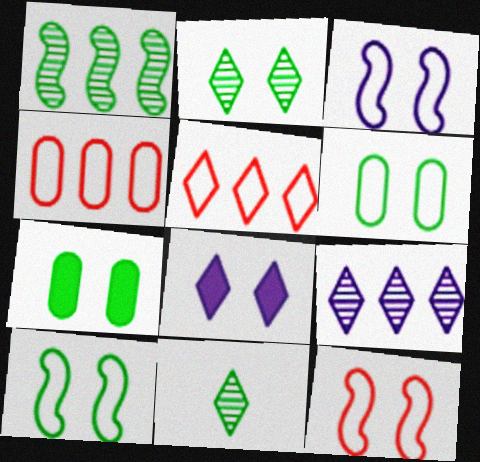[[2, 7, 10], 
[3, 10, 12], 
[5, 8, 11]]